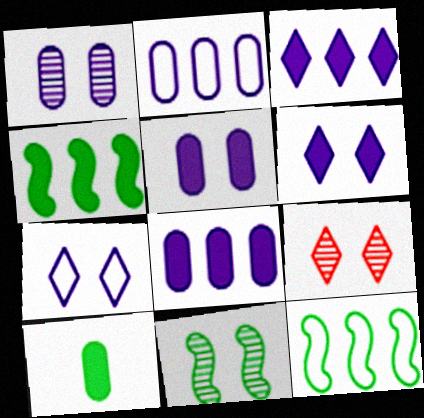[[1, 9, 11]]